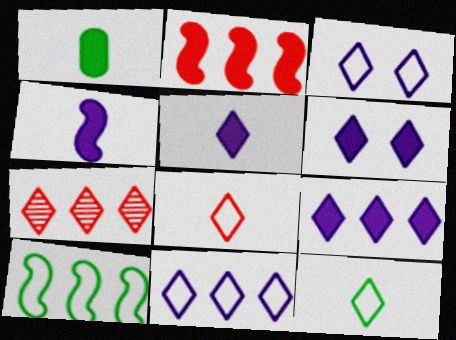[[1, 2, 6], 
[5, 6, 9], 
[6, 7, 12]]